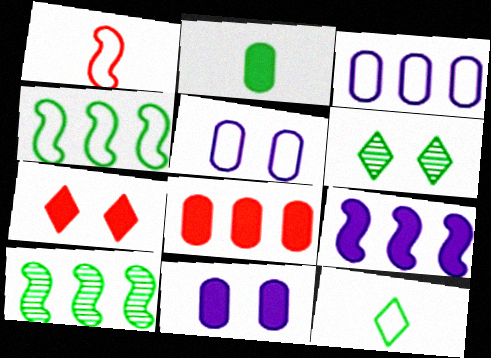[[2, 4, 6], 
[2, 7, 9], 
[2, 8, 11]]